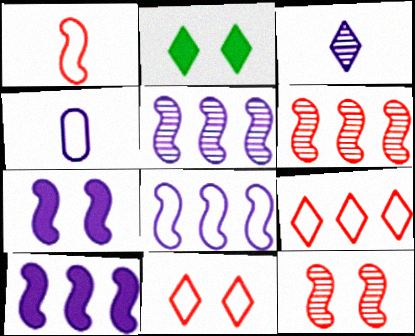[[2, 3, 9], 
[2, 4, 6], 
[5, 8, 10]]